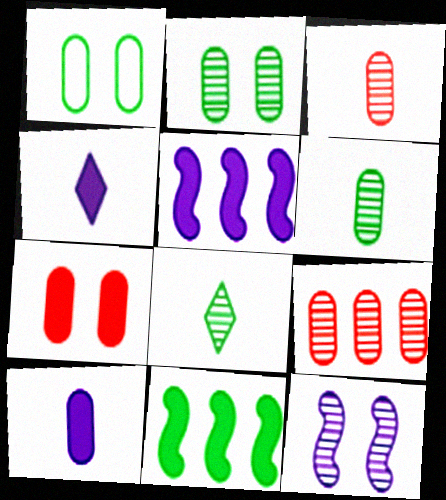[[1, 8, 11], 
[1, 9, 10], 
[4, 7, 11], 
[8, 9, 12]]